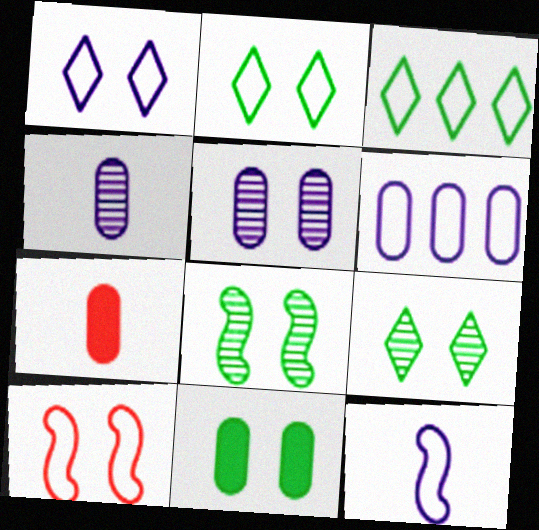[[1, 6, 12], 
[2, 8, 11]]